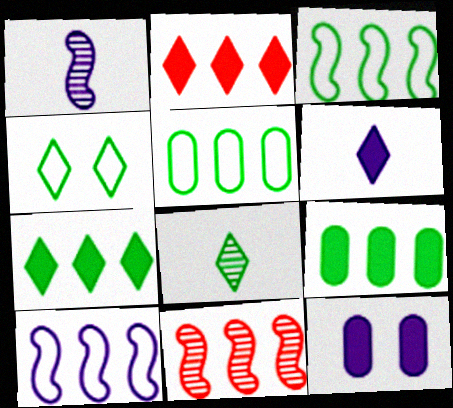[[4, 7, 8]]